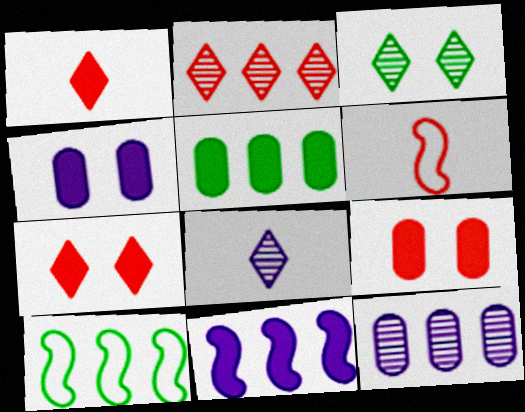[[2, 3, 8], 
[2, 6, 9], 
[8, 9, 10]]